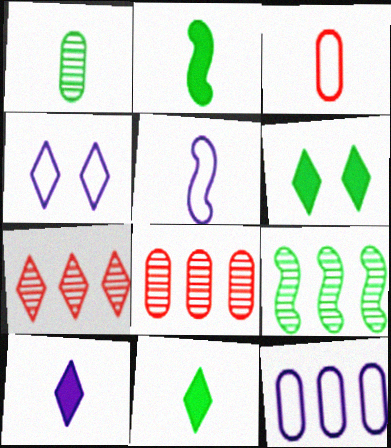[[2, 4, 8], 
[4, 5, 12], 
[4, 7, 11], 
[5, 6, 8]]